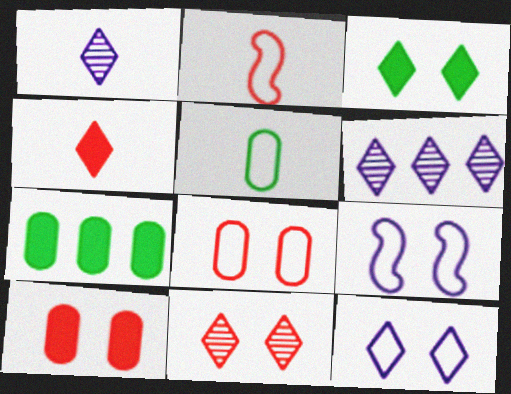[[3, 11, 12]]